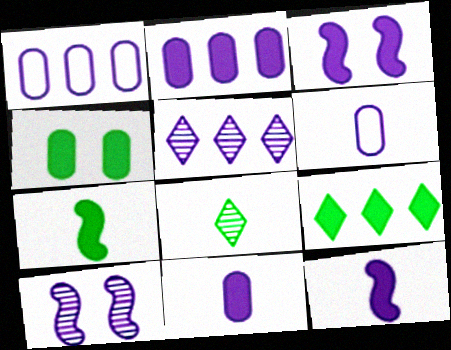[[3, 5, 6], 
[4, 7, 9]]